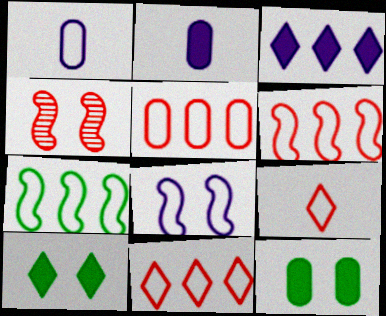[[5, 6, 11]]